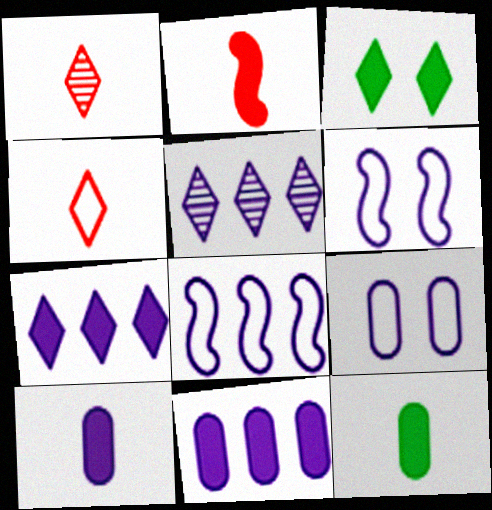[[2, 3, 11], 
[3, 4, 5], 
[5, 6, 10], 
[5, 8, 11]]